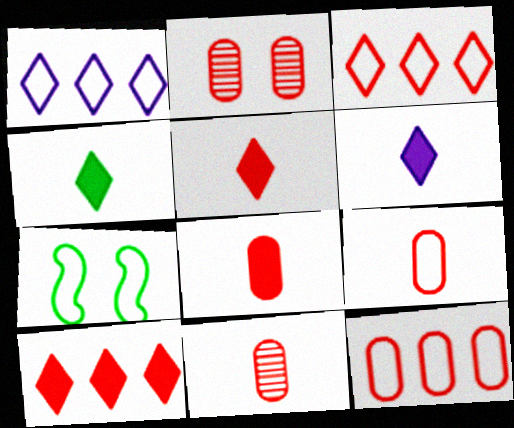[[1, 7, 9], 
[2, 8, 12], 
[4, 5, 6], 
[8, 9, 11]]